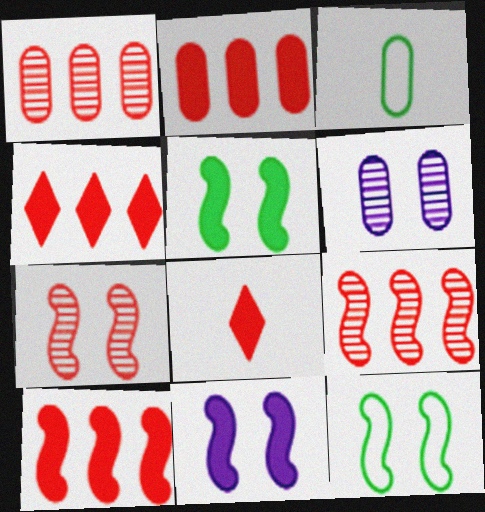[[2, 3, 6], 
[2, 4, 10], 
[7, 11, 12]]